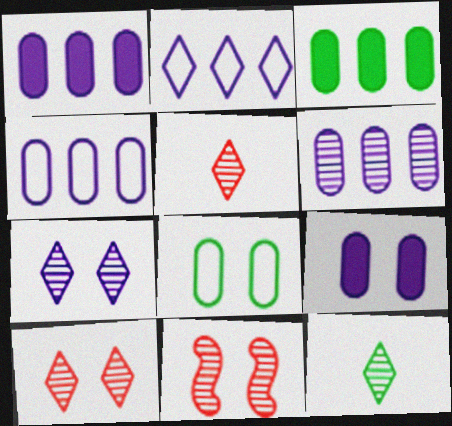[[1, 4, 6], 
[6, 11, 12]]